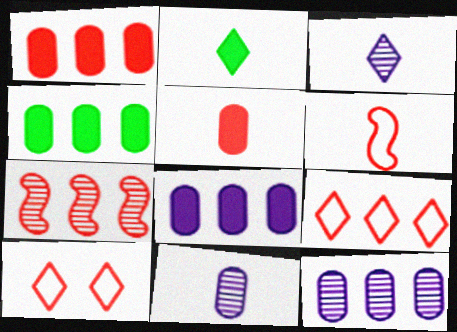[[1, 4, 8], 
[1, 7, 9], 
[2, 6, 11], 
[5, 7, 10]]